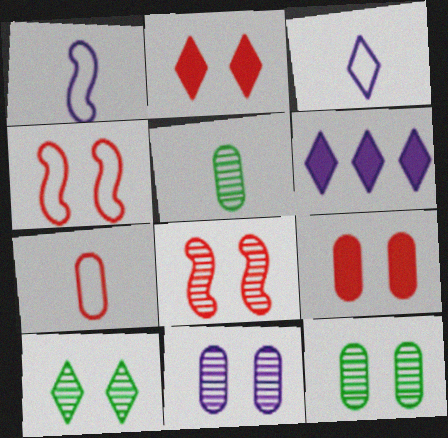[[1, 6, 11], 
[4, 5, 6], 
[8, 10, 11]]